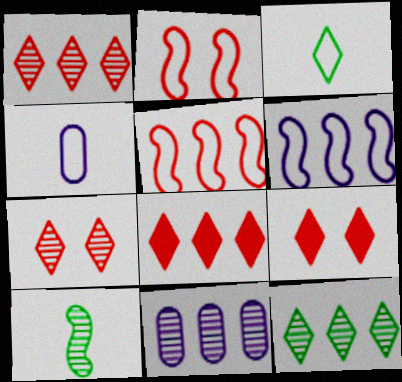[[7, 10, 11]]